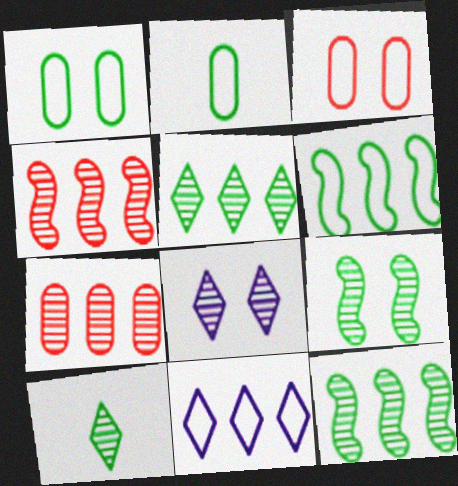[]